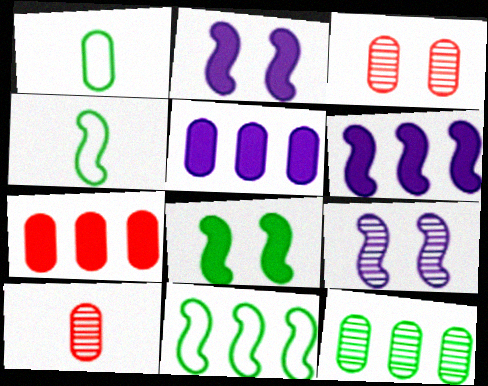[[1, 3, 5]]